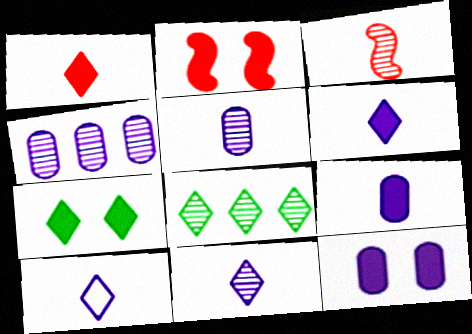[[2, 7, 12], 
[6, 10, 11]]